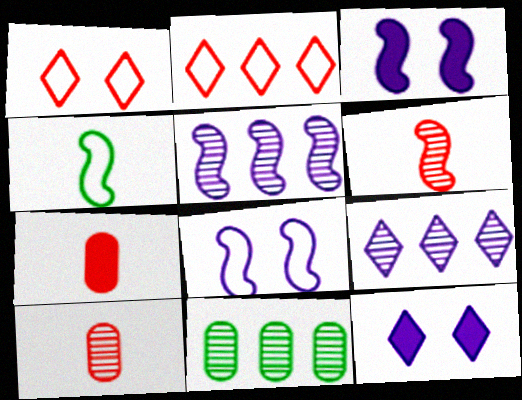[]